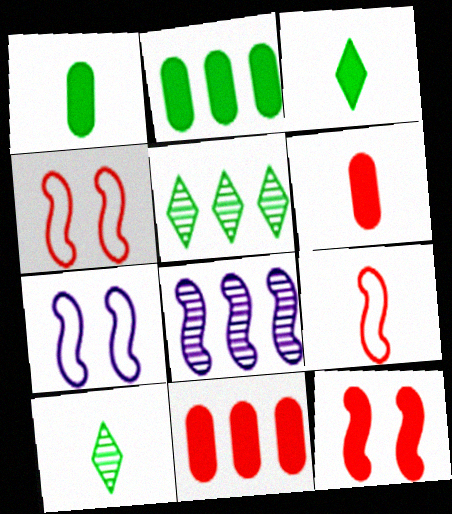[[5, 6, 7], 
[7, 10, 11]]